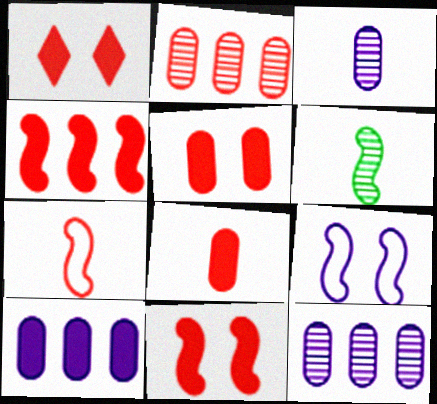[[1, 2, 7], 
[1, 4, 8], 
[1, 5, 11], 
[4, 6, 9]]